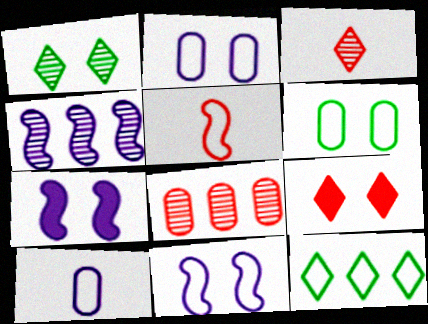[[2, 5, 12], 
[5, 8, 9]]